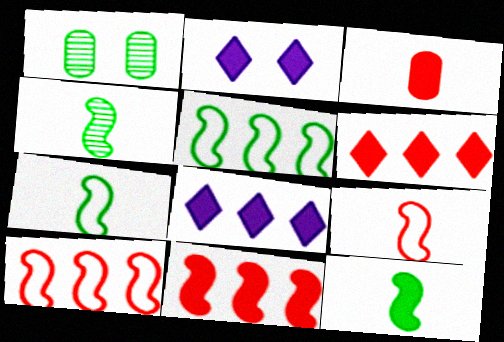[[1, 8, 9], 
[4, 7, 12]]